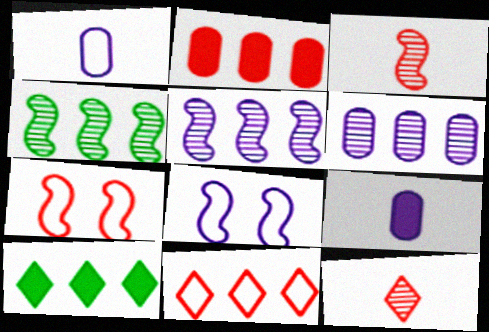[[2, 7, 12]]